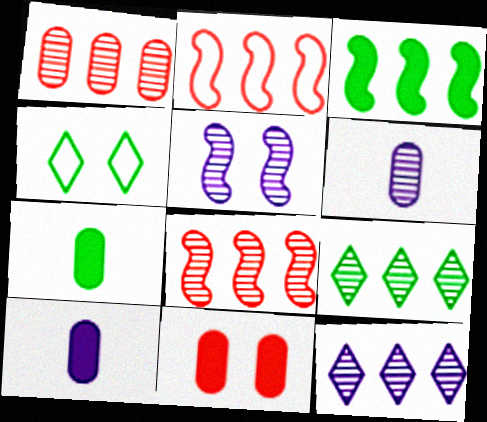[[4, 5, 11], 
[4, 8, 10], 
[5, 6, 12]]